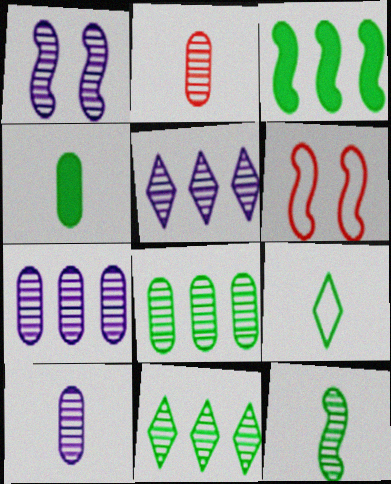[[1, 2, 11], 
[1, 5, 10], 
[4, 5, 6], 
[4, 9, 12]]